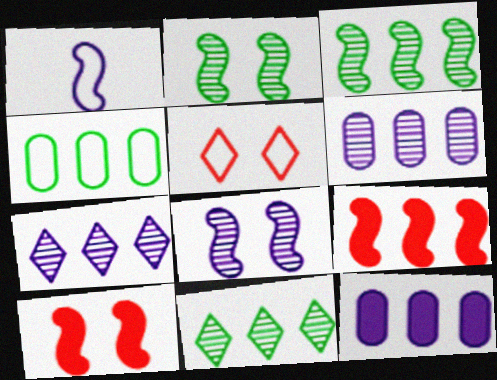[[1, 2, 9], 
[1, 3, 10], 
[1, 4, 5], 
[4, 7, 9]]